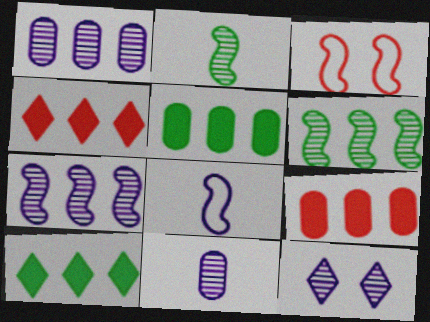[[3, 10, 11], 
[7, 11, 12]]